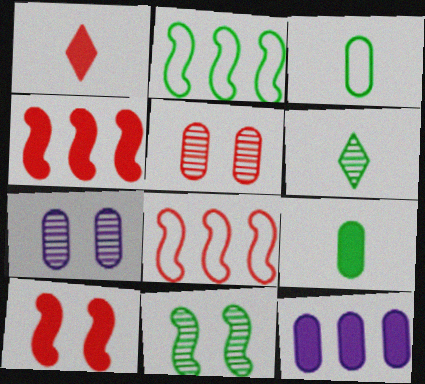[[1, 2, 7], 
[1, 5, 8], 
[3, 5, 12]]